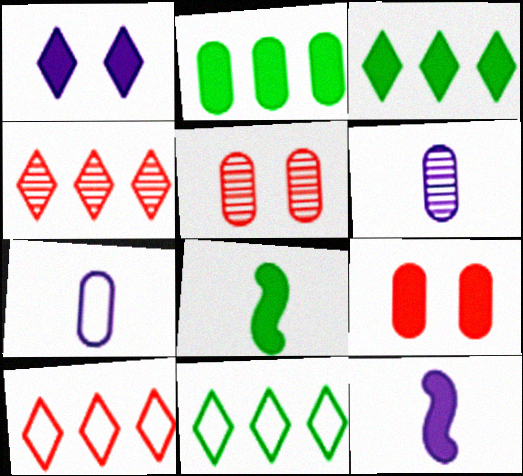[[2, 5, 7], 
[3, 9, 12], 
[5, 11, 12]]